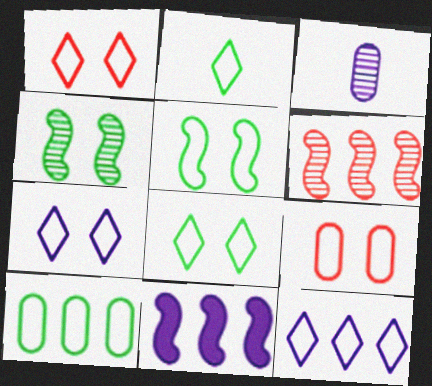[[1, 2, 12], 
[1, 7, 8], 
[2, 5, 10], 
[3, 7, 11], 
[5, 7, 9]]